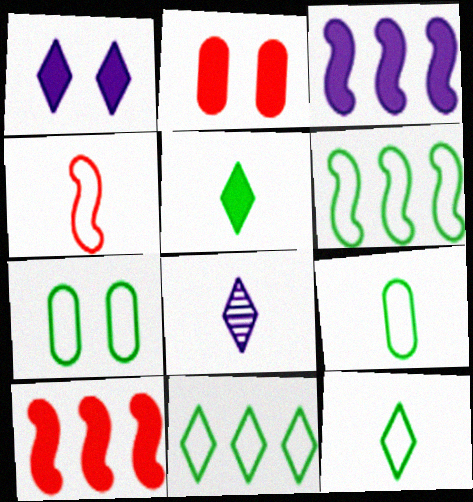[[2, 3, 5], 
[2, 6, 8], 
[6, 7, 12], 
[7, 8, 10]]